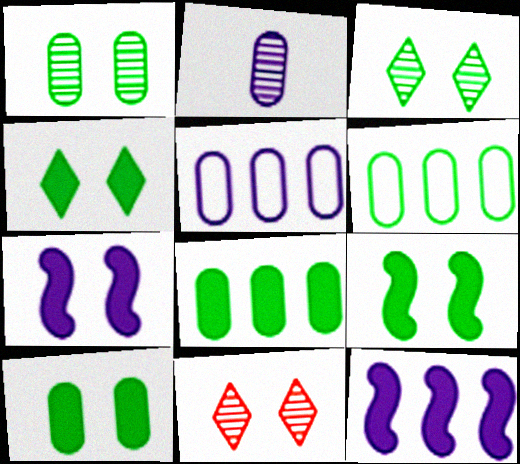[[4, 9, 10]]